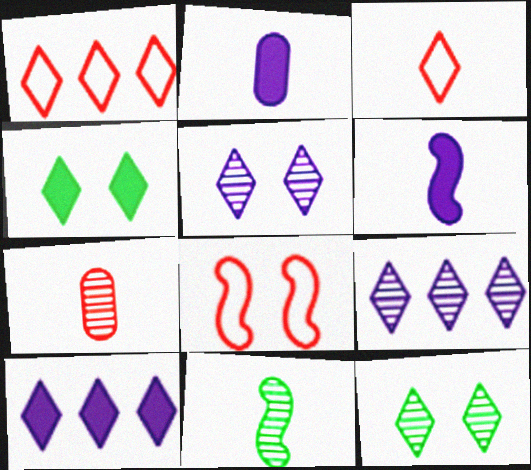[[2, 3, 11], 
[3, 4, 9], 
[3, 10, 12]]